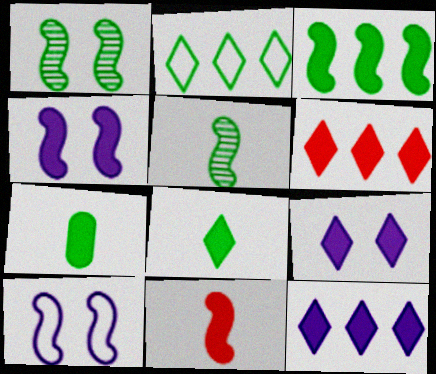[[1, 2, 7], 
[3, 4, 11], 
[4, 6, 7], 
[6, 8, 9]]